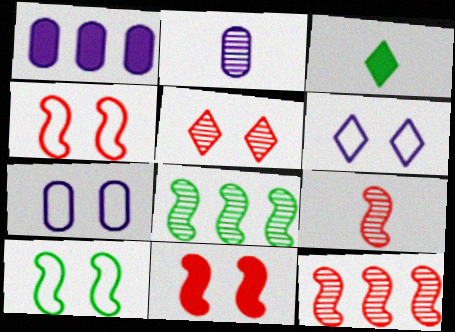[[1, 2, 7], 
[1, 3, 11], 
[2, 5, 8], 
[3, 7, 12]]